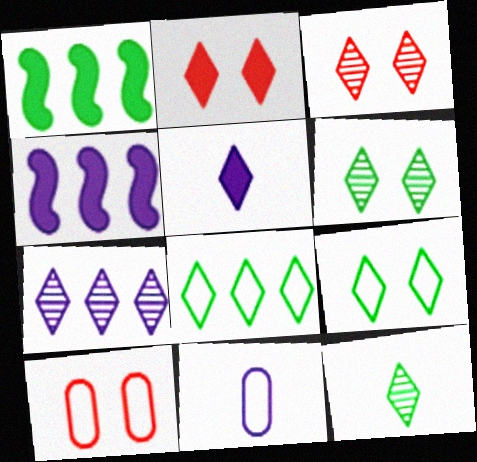[[1, 3, 11], 
[3, 5, 8], 
[3, 7, 12], 
[4, 10, 12]]